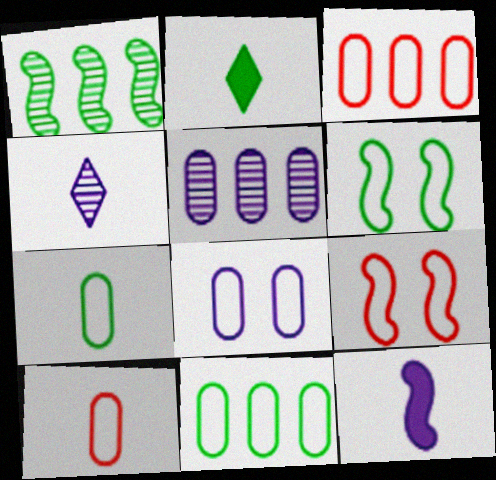[[1, 9, 12], 
[2, 5, 9], 
[3, 7, 8], 
[8, 10, 11]]